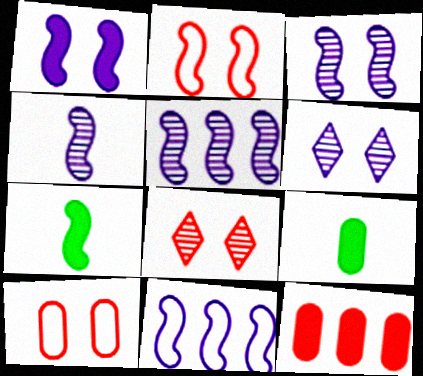[[1, 4, 11], 
[2, 5, 7], 
[3, 4, 5], 
[8, 9, 11]]